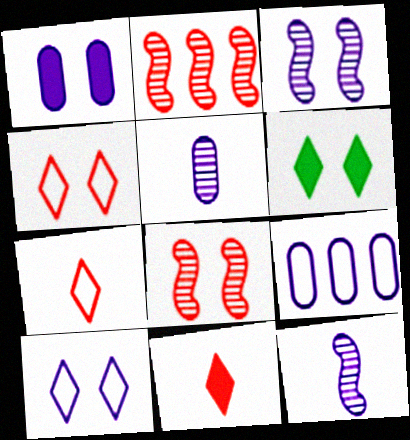[[1, 3, 10], 
[1, 5, 9]]